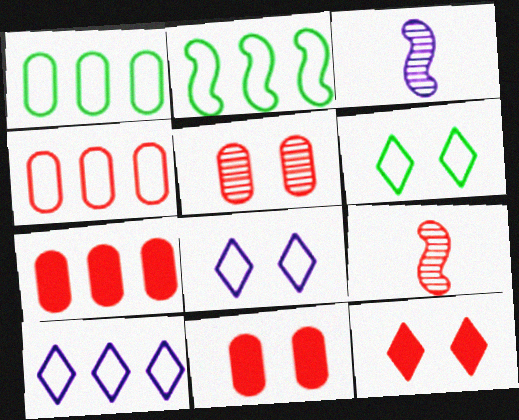[[1, 3, 12], 
[2, 4, 10], 
[3, 6, 7], 
[4, 9, 12]]